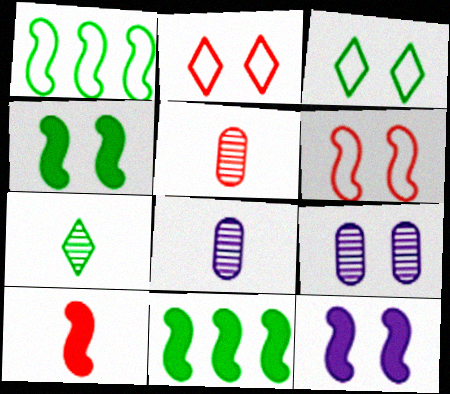[[2, 4, 9], 
[2, 8, 11], 
[10, 11, 12]]